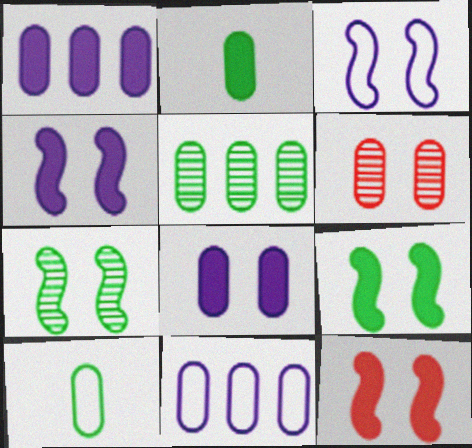[[1, 6, 10], 
[2, 6, 11], 
[3, 7, 12], 
[4, 9, 12]]